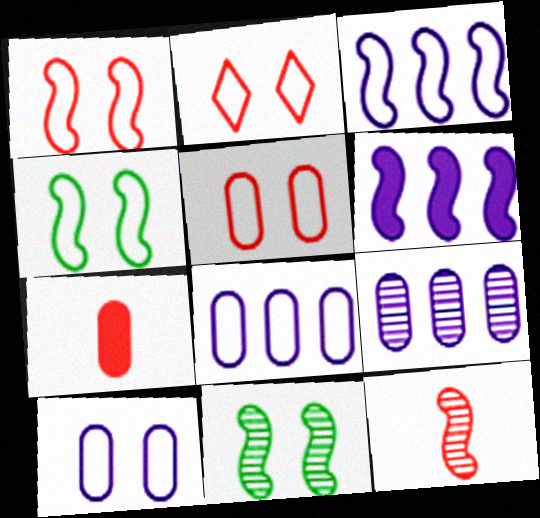[[1, 2, 5], 
[2, 4, 10], 
[4, 6, 12]]